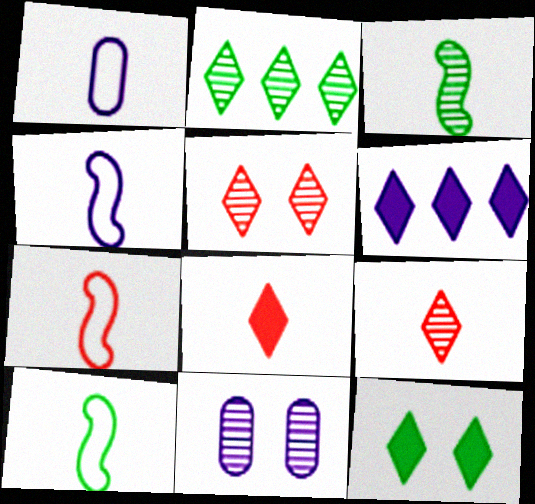[[1, 3, 8], 
[4, 6, 11], 
[4, 7, 10], 
[6, 8, 12]]